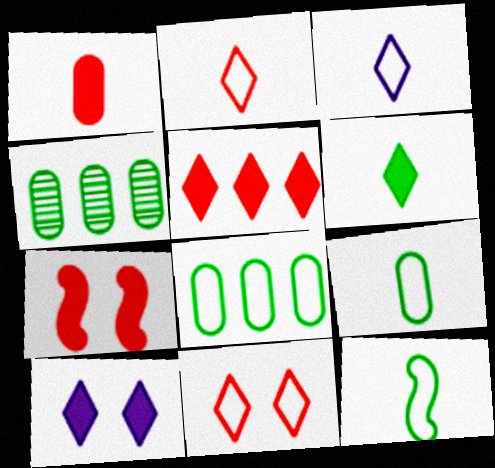[[1, 5, 7], 
[3, 4, 7], 
[5, 6, 10]]